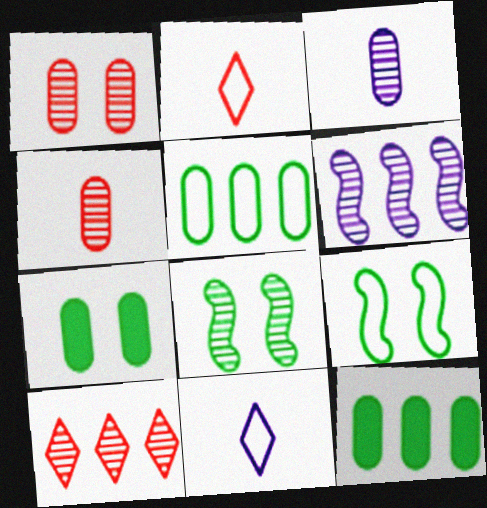[[2, 6, 7], 
[3, 8, 10]]